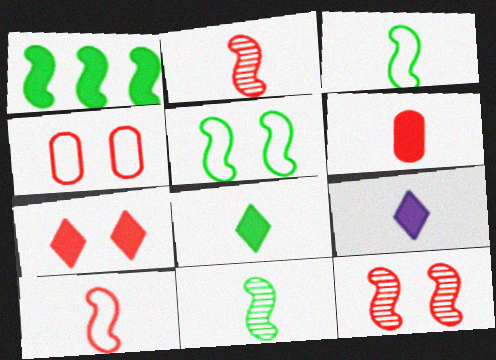[[1, 5, 11], 
[4, 7, 12]]